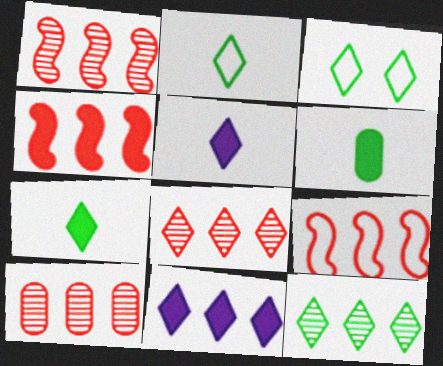[[1, 4, 9], 
[1, 8, 10], 
[3, 5, 8], 
[3, 7, 12]]